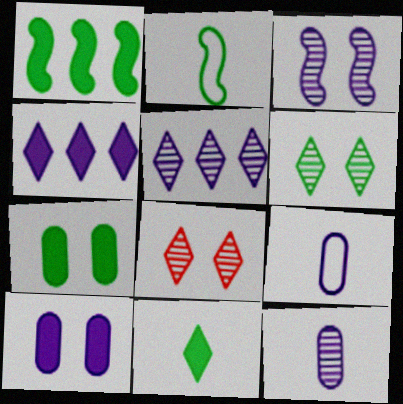[[1, 7, 11], 
[1, 8, 9], 
[3, 4, 9], 
[3, 5, 12]]